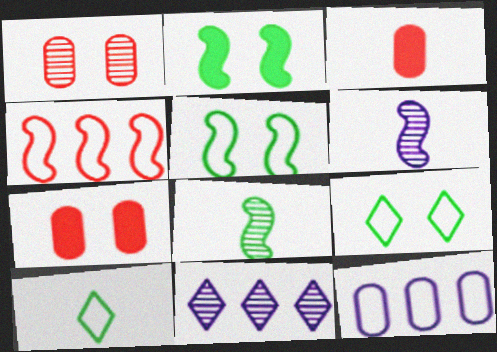[[1, 8, 11], 
[2, 4, 6], 
[3, 5, 11], 
[3, 6, 10]]